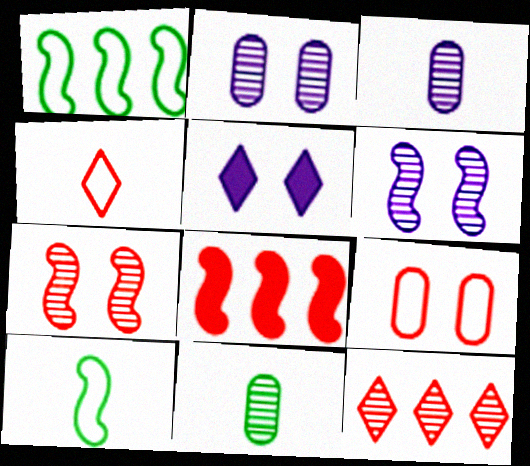[[6, 8, 10], 
[6, 11, 12]]